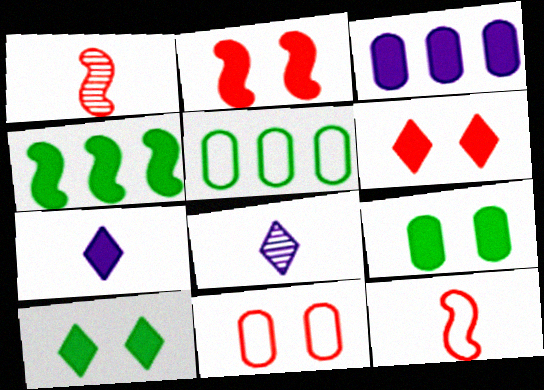[[2, 5, 8], 
[4, 8, 11]]